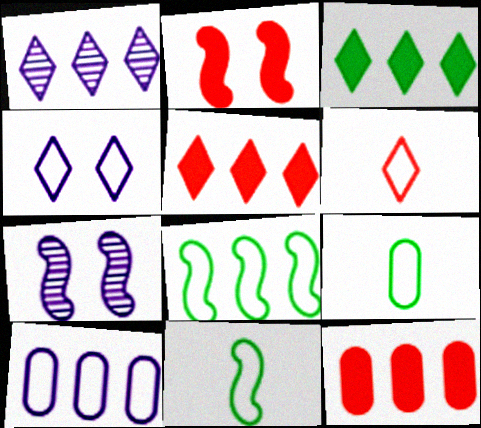[[1, 2, 9], 
[1, 8, 12], 
[5, 7, 9]]